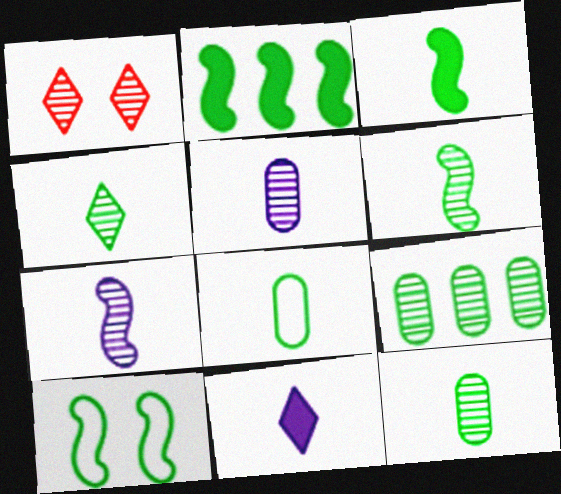[[1, 7, 9], 
[2, 6, 10], 
[3, 4, 8], 
[4, 6, 12]]